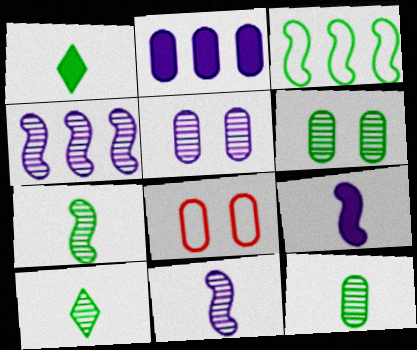[[1, 3, 6], 
[1, 4, 8], 
[2, 8, 12], 
[7, 10, 12]]